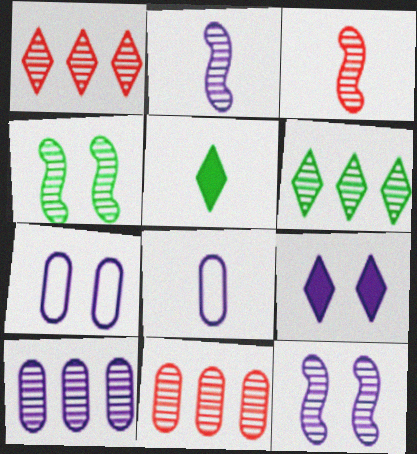[[3, 5, 8], 
[7, 9, 12]]